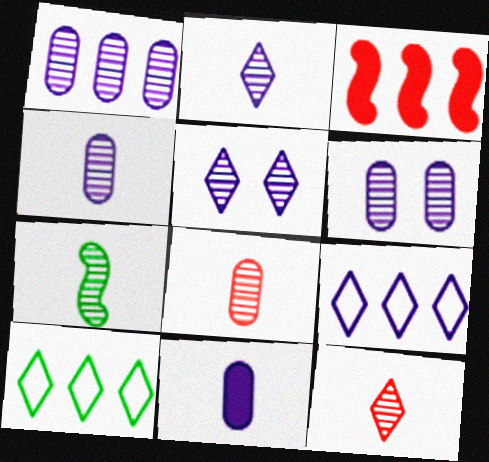[[1, 3, 10], 
[1, 4, 6], 
[2, 7, 8], 
[4, 7, 12]]